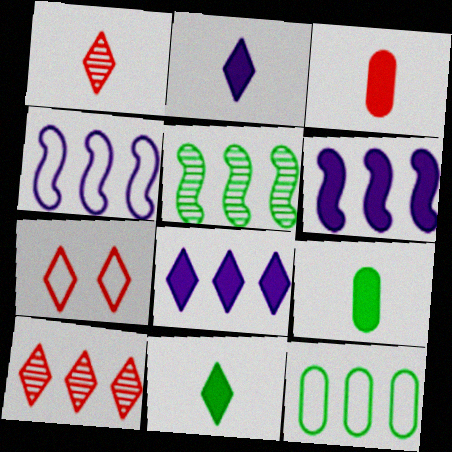[[6, 10, 12]]